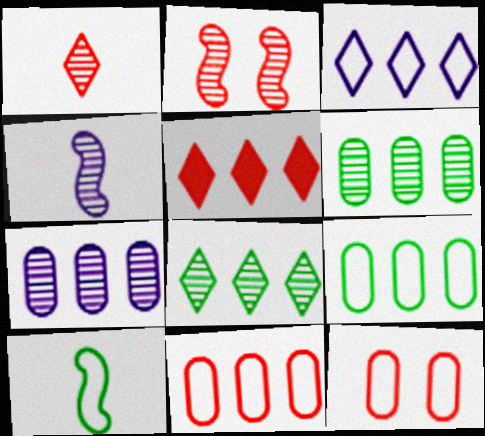[[3, 5, 8], 
[3, 10, 12]]